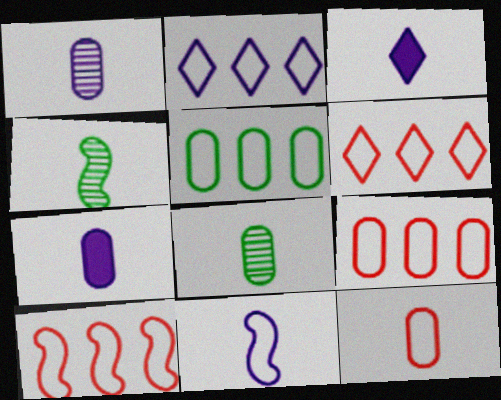[[1, 3, 11], 
[2, 5, 10], 
[3, 4, 12], 
[6, 9, 10], 
[7, 8, 12]]